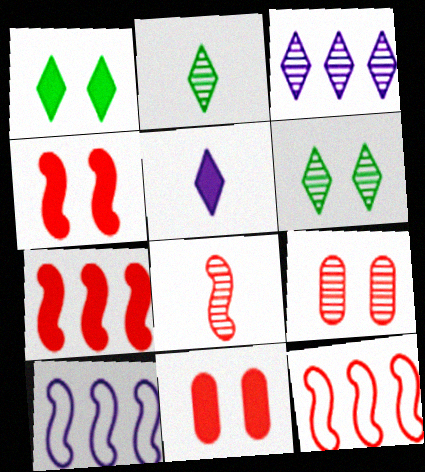[[2, 10, 11], 
[4, 8, 12]]